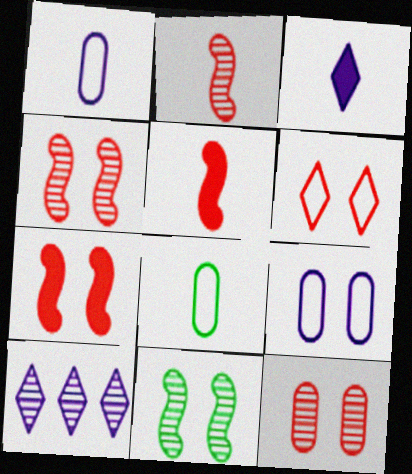[[2, 3, 8], 
[6, 7, 12], 
[7, 8, 10]]